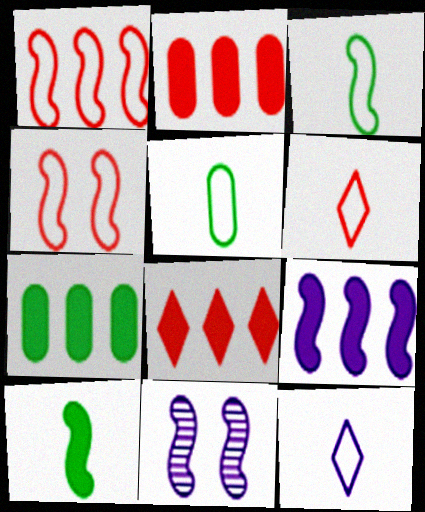[[1, 10, 11], 
[5, 8, 11], 
[6, 7, 11], 
[7, 8, 9]]